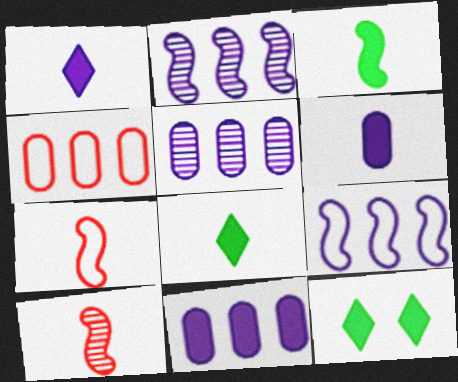[[5, 7, 12]]